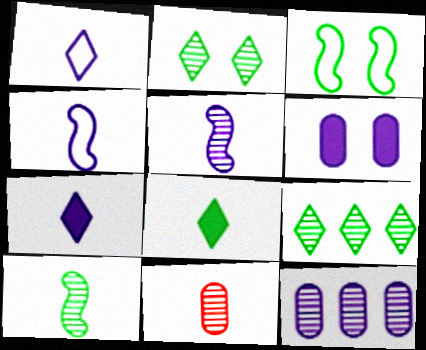[[4, 8, 11]]